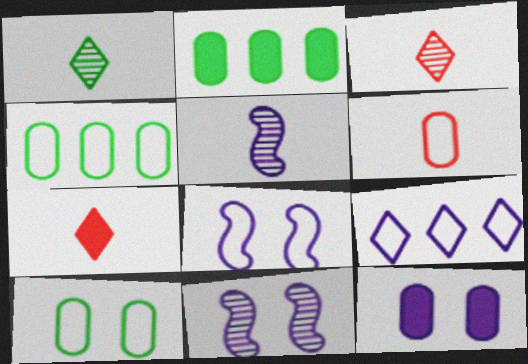[[2, 3, 8], 
[4, 7, 11], 
[5, 9, 12]]